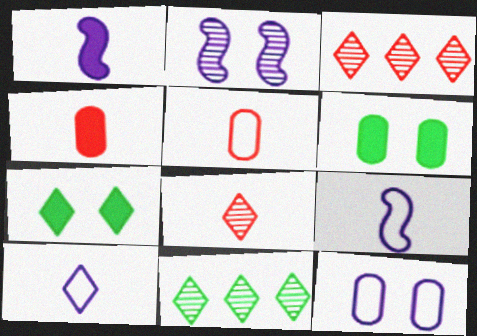[[3, 6, 9], 
[3, 7, 10]]